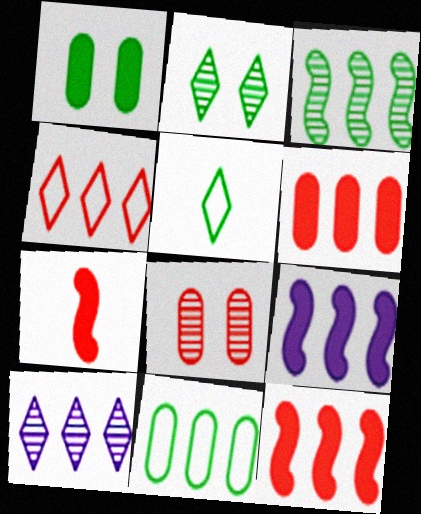[[1, 3, 5], 
[4, 7, 8], 
[5, 8, 9], 
[10, 11, 12]]